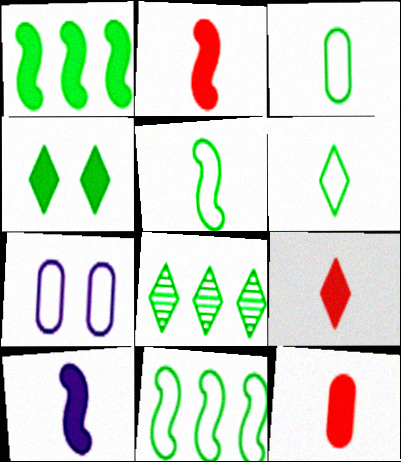[[2, 7, 8], 
[2, 9, 12], 
[3, 5, 6], 
[4, 6, 8]]